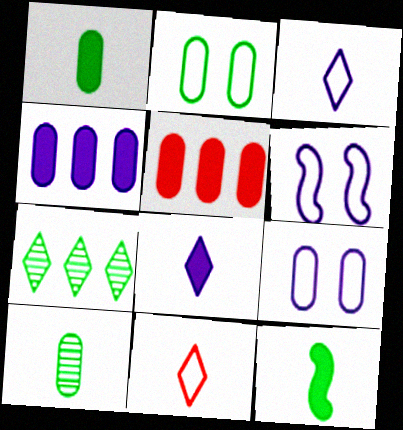[[2, 7, 12], 
[5, 9, 10]]